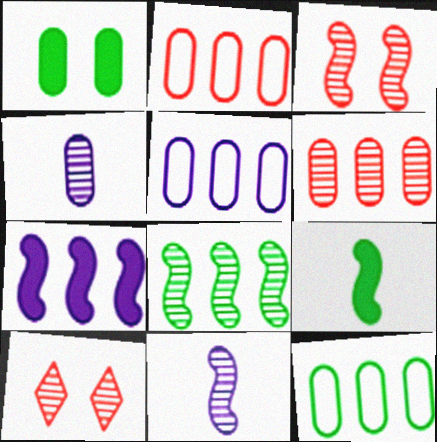[[1, 2, 4], 
[2, 5, 12], 
[3, 8, 11], 
[4, 8, 10], 
[5, 9, 10]]